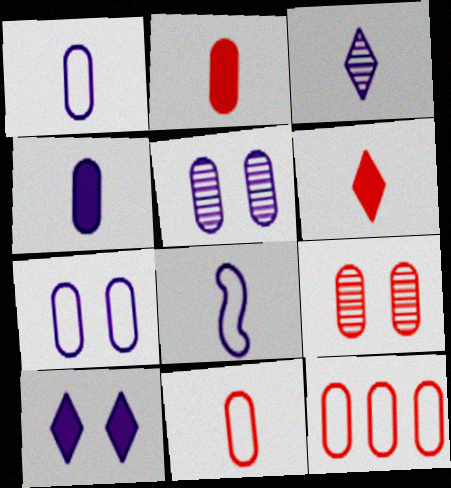[[2, 9, 12], 
[3, 4, 8]]